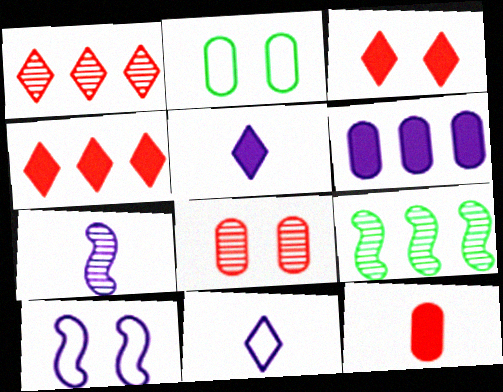[[2, 4, 7]]